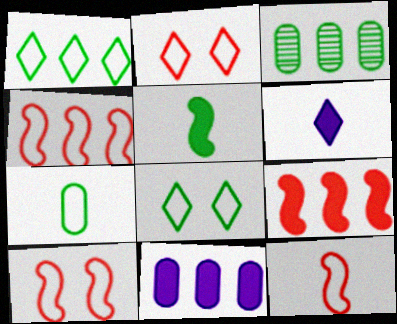[[3, 5, 8], 
[3, 6, 10], 
[4, 10, 12]]